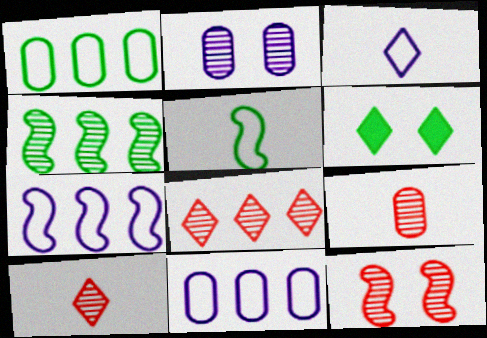[[2, 4, 10], 
[3, 6, 8], 
[6, 7, 9], 
[8, 9, 12]]